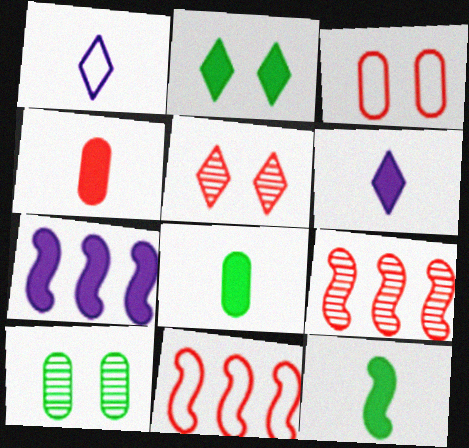[[2, 4, 7], 
[4, 5, 11], 
[4, 6, 12], 
[6, 10, 11]]